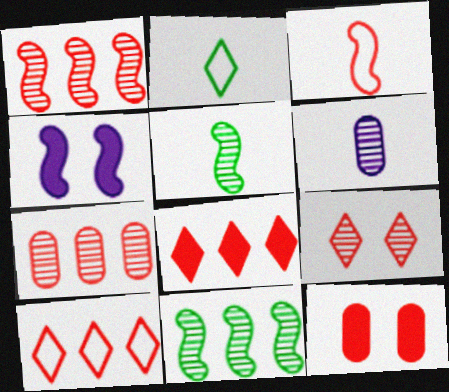[[2, 4, 7], 
[3, 4, 11], 
[6, 9, 11]]